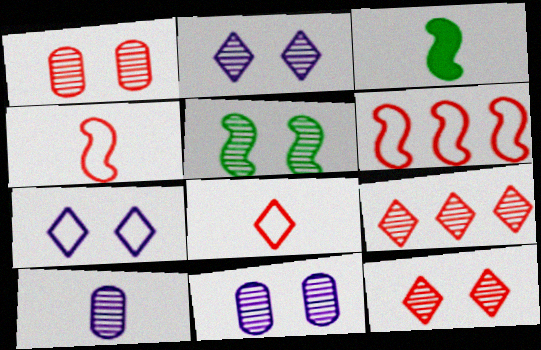[[1, 2, 5], 
[3, 8, 10], 
[5, 9, 10], 
[5, 11, 12]]